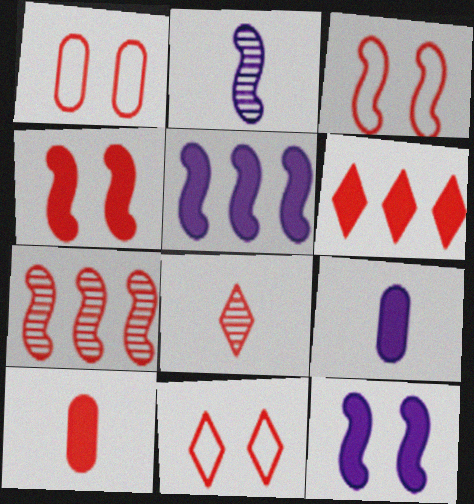[[1, 3, 11], 
[4, 6, 10], 
[6, 8, 11], 
[7, 10, 11]]